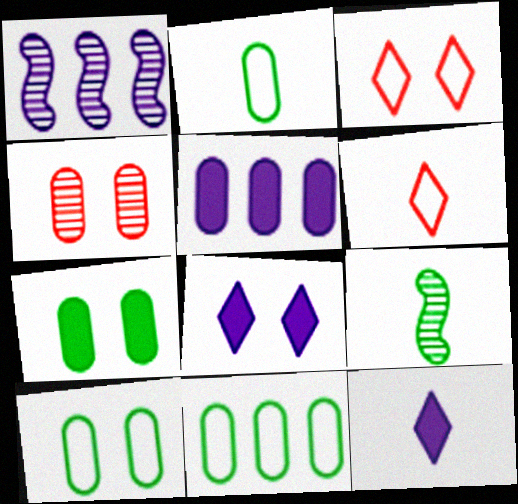[[1, 6, 7], 
[2, 4, 5], 
[2, 10, 11], 
[3, 5, 9]]